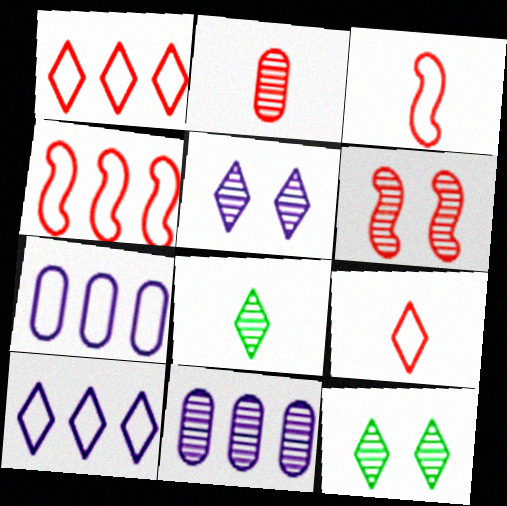[[6, 8, 11]]